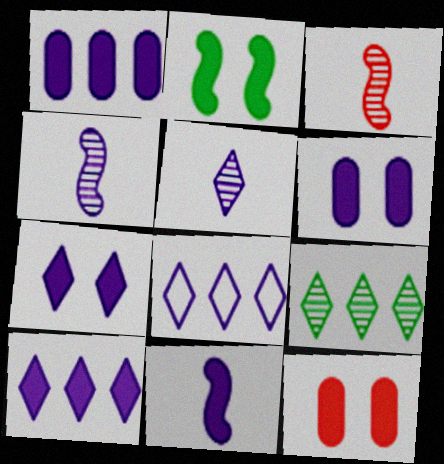[[1, 7, 11], 
[2, 7, 12], 
[4, 6, 8], 
[5, 7, 8], 
[6, 10, 11]]